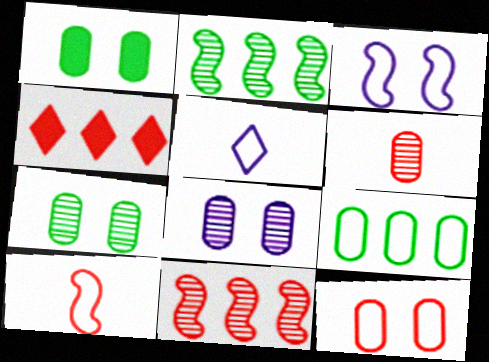[[1, 5, 11], 
[1, 8, 12]]